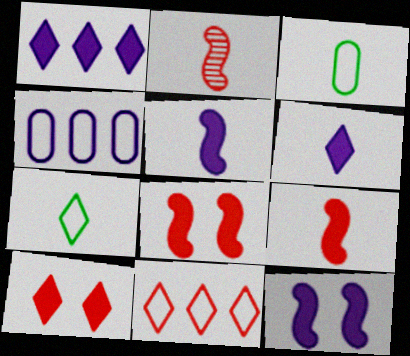[[2, 3, 6]]